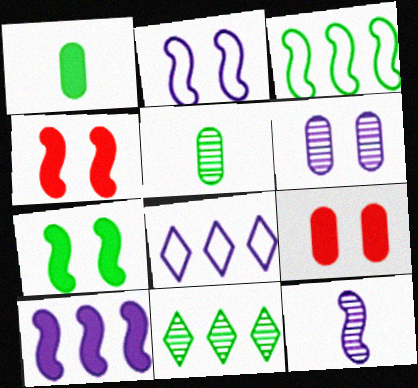[[2, 10, 12], 
[3, 4, 12], 
[4, 5, 8]]